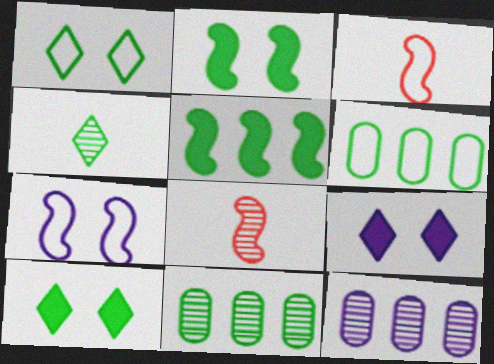[[2, 4, 6], 
[3, 9, 11], 
[3, 10, 12], 
[5, 7, 8], 
[6, 8, 9]]